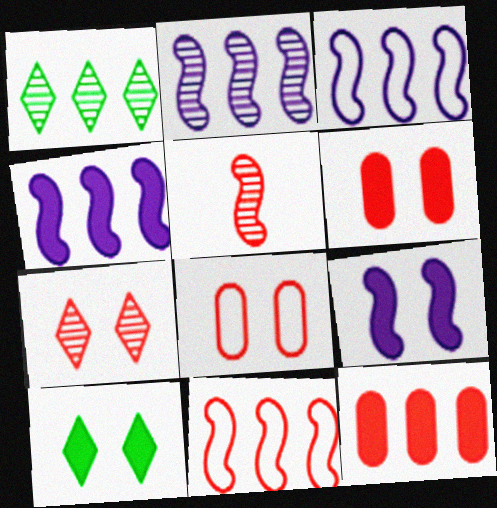[[1, 3, 12], 
[2, 3, 4], 
[6, 9, 10]]